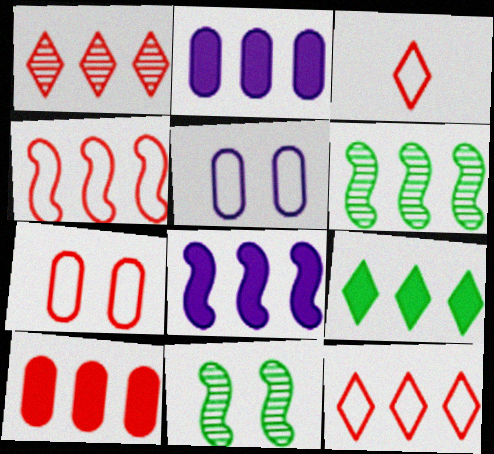[[1, 4, 10], 
[2, 3, 11], 
[2, 6, 12], 
[3, 4, 7], 
[4, 6, 8], 
[8, 9, 10]]